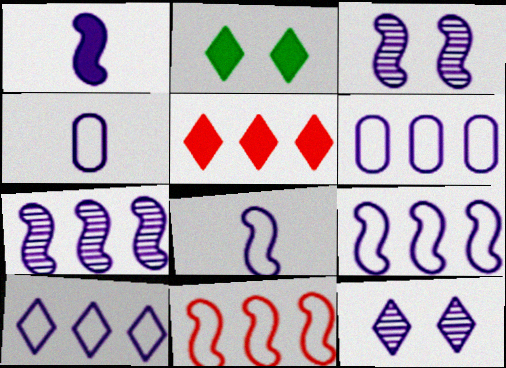[[1, 3, 9], 
[1, 6, 12], 
[6, 9, 10]]